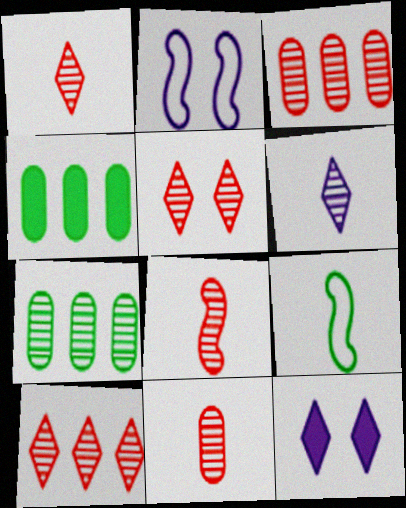[[1, 2, 4], 
[1, 5, 10], 
[1, 8, 11], 
[3, 5, 8], 
[3, 9, 12]]